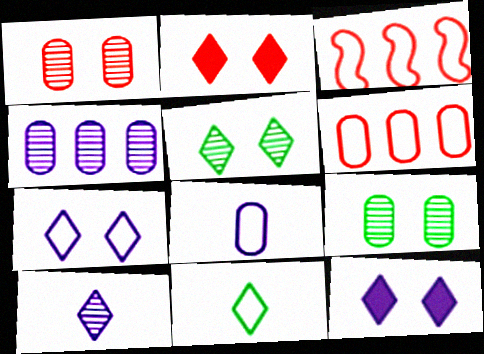[[2, 5, 7]]